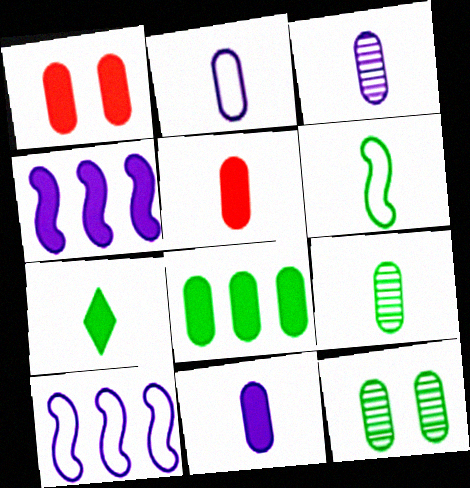[[1, 4, 7], 
[1, 8, 11], 
[2, 3, 11], 
[2, 5, 9], 
[6, 7, 9]]